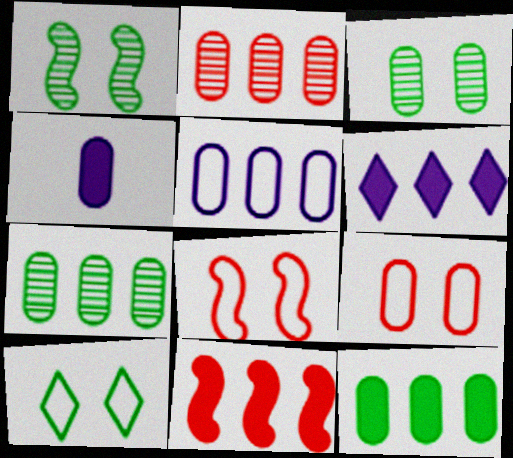[[2, 5, 12], 
[4, 7, 9], 
[6, 11, 12]]